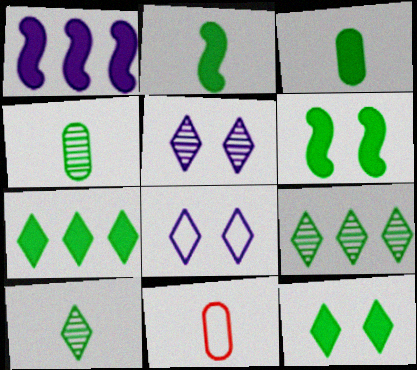[[3, 6, 7]]